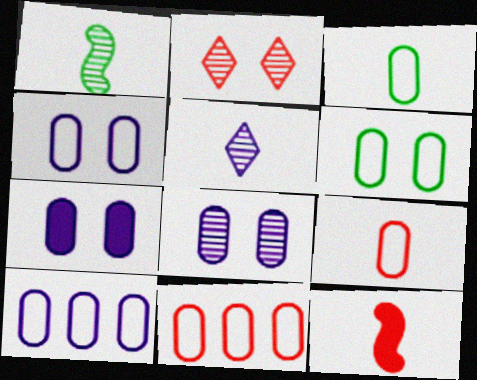[[2, 11, 12], 
[3, 4, 11], 
[3, 5, 12], 
[4, 7, 8], 
[6, 9, 10]]